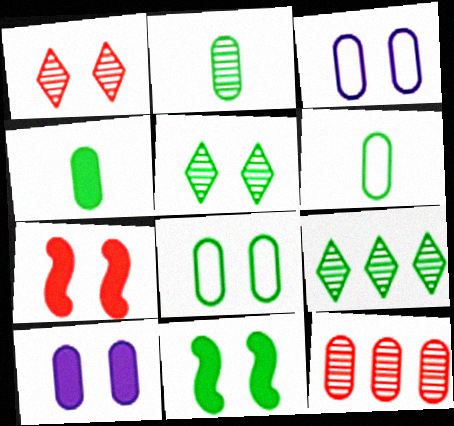[[1, 3, 11], 
[2, 4, 6], 
[3, 4, 12], 
[3, 5, 7], 
[5, 8, 11], 
[6, 9, 11], 
[6, 10, 12]]